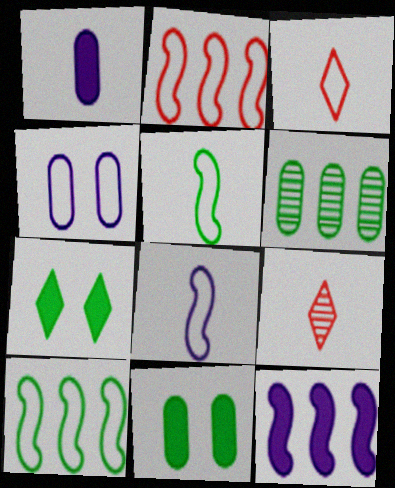[[1, 5, 9], 
[3, 4, 10], 
[5, 6, 7]]